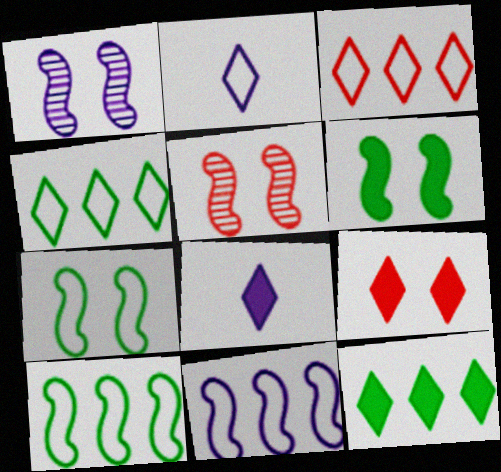[[8, 9, 12]]